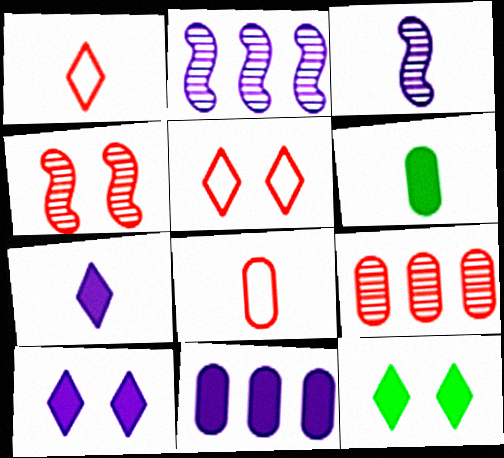[[1, 3, 6], 
[2, 5, 6], 
[2, 8, 12]]